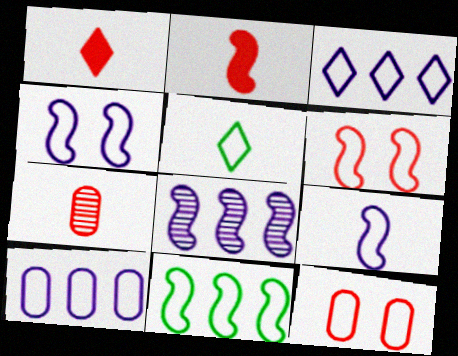[[5, 6, 10], 
[6, 9, 11]]